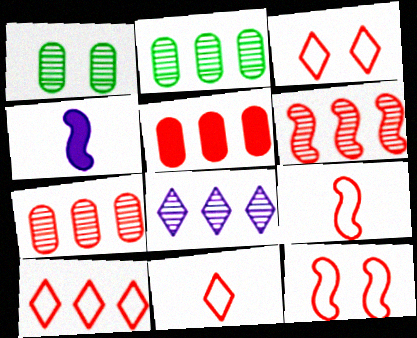[[1, 4, 10], 
[2, 3, 4], 
[2, 6, 8], 
[3, 10, 11], 
[5, 6, 10]]